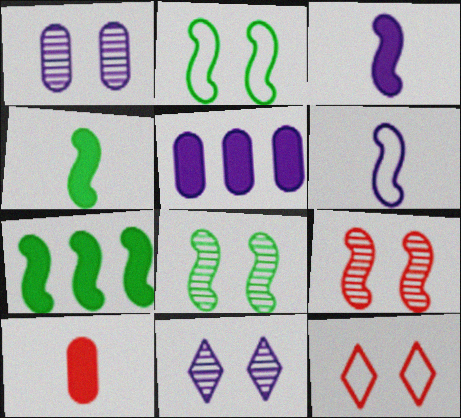[[5, 6, 11], 
[6, 7, 9]]